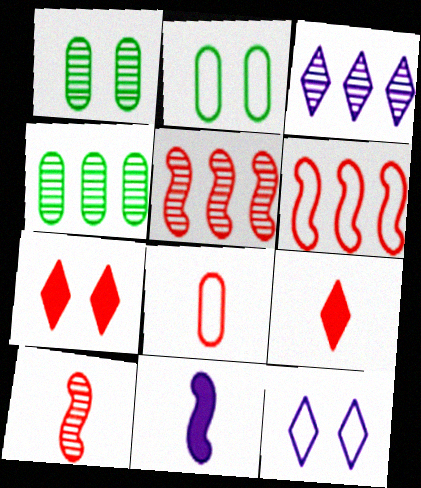[[1, 3, 10], 
[3, 4, 5], 
[5, 7, 8], 
[8, 9, 10]]